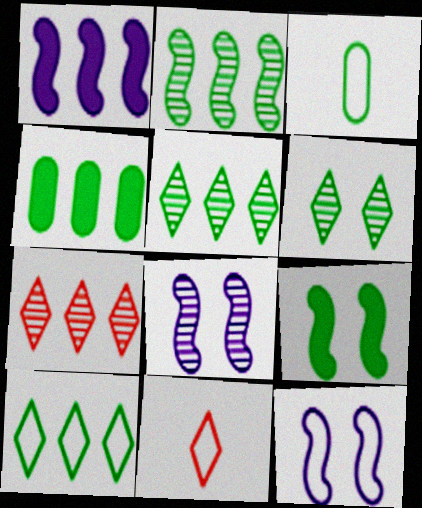[[2, 4, 10], 
[3, 5, 9], 
[4, 8, 11]]